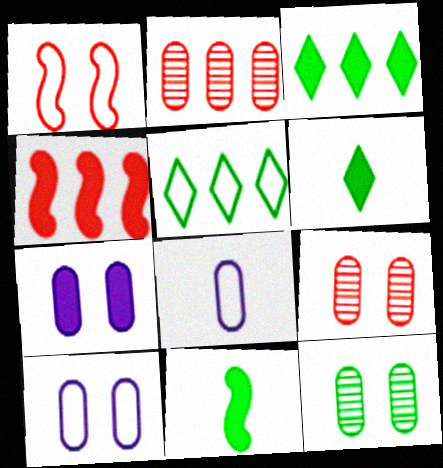[[1, 5, 8], 
[4, 6, 7], 
[5, 11, 12]]